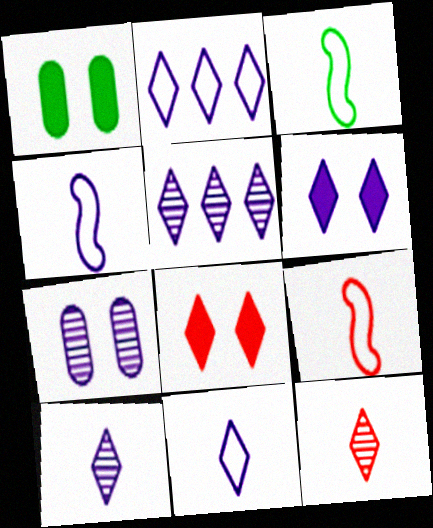[[1, 5, 9], 
[2, 6, 10], 
[3, 4, 9], 
[5, 6, 11]]